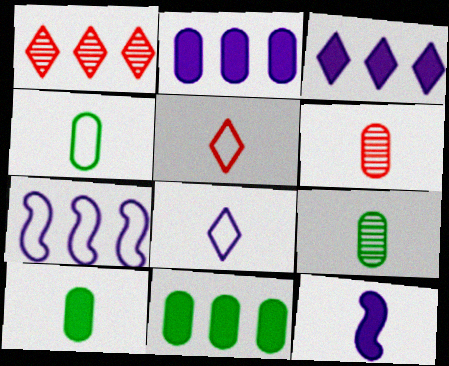[[1, 7, 11], 
[4, 9, 10], 
[5, 9, 12]]